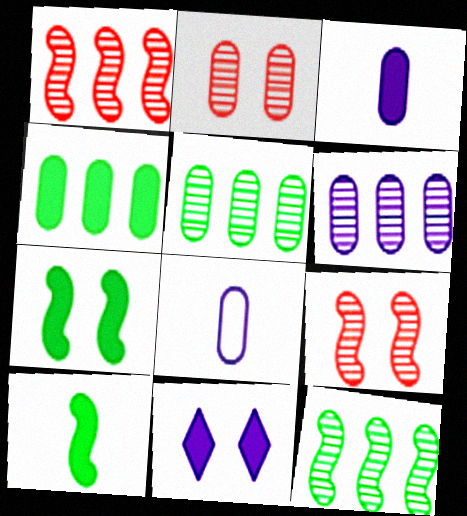[[2, 4, 8]]